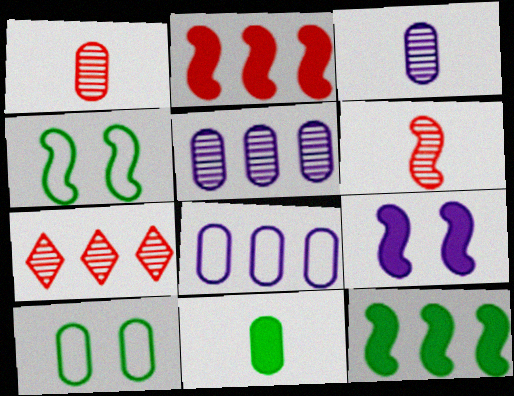[[7, 8, 12]]